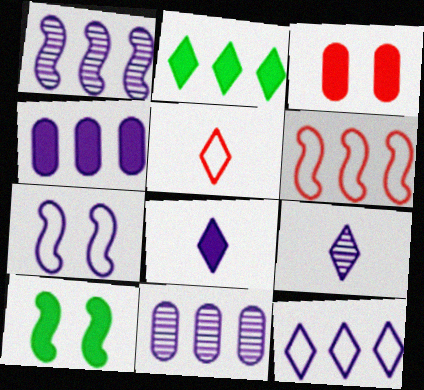[[1, 4, 12], 
[2, 6, 11], 
[4, 7, 9], 
[5, 10, 11], 
[7, 8, 11]]